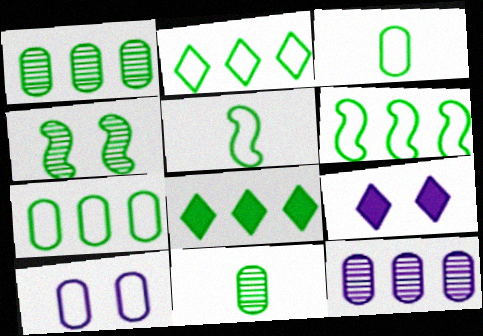[[1, 6, 8], 
[2, 6, 7], 
[3, 4, 8]]